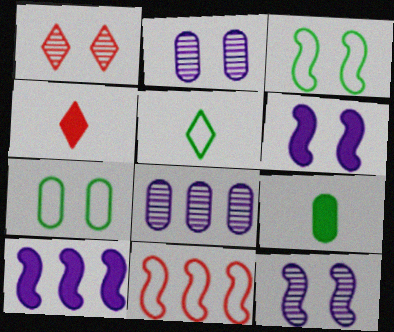[[1, 6, 7], 
[3, 4, 8]]